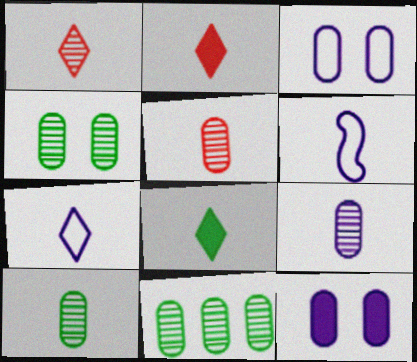[[1, 7, 8], 
[2, 6, 10], 
[4, 10, 11], 
[5, 6, 8], 
[5, 9, 10]]